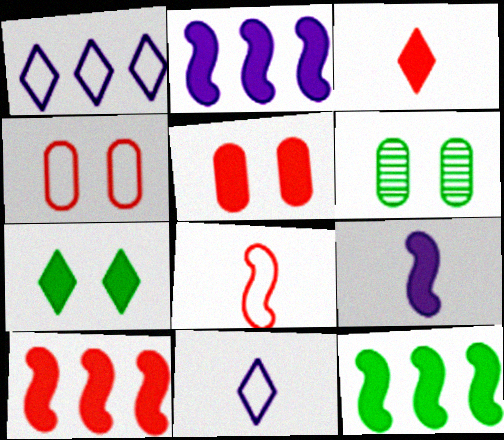[[2, 10, 12], 
[3, 5, 10], 
[6, 10, 11]]